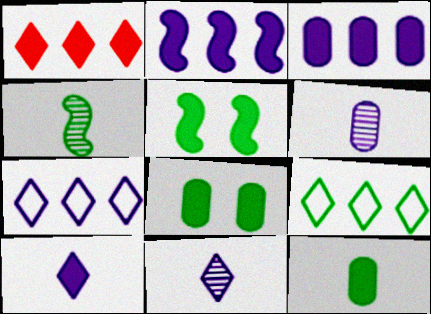[[4, 8, 9]]